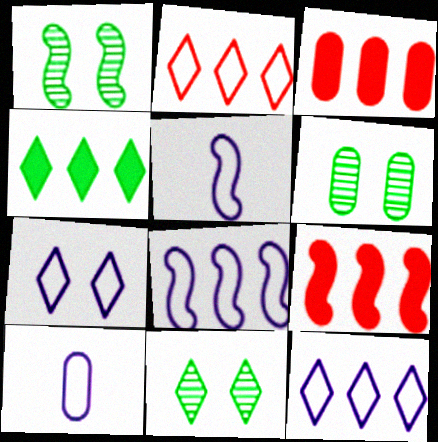[[1, 5, 9], 
[1, 6, 11], 
[3, 5, 11], 
[3, 6, 10], 
[7, 8, 10], 
[9, 10, 11]]